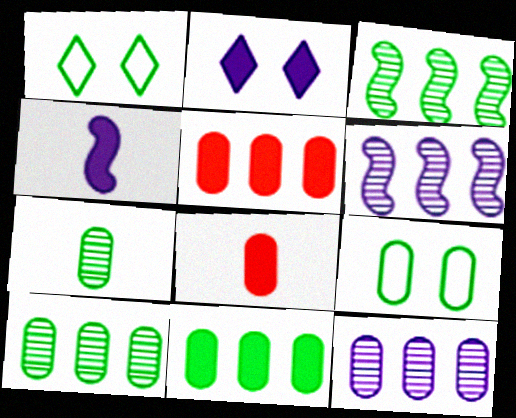[[1, 6, 8], 
[7, 9, 11], 
[8, 9, 12]]